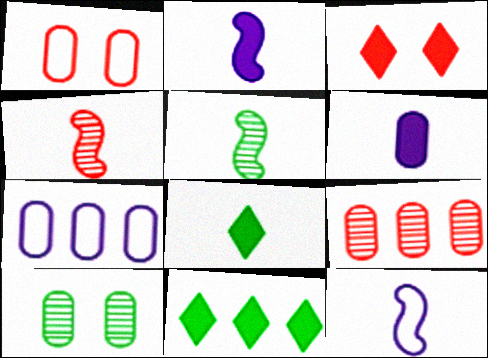[[3, 5, 7]]